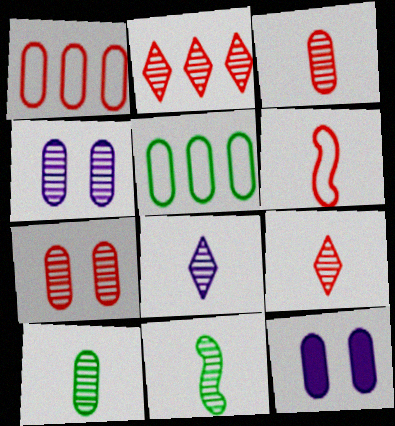[[1, 10, 12], 
[2, 4, 11], 
[3, 5, 12], 
[3, 8, 11]]